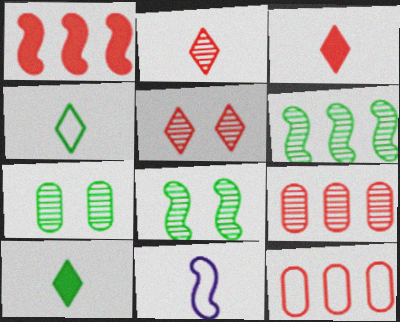[[1, 8, 11]]